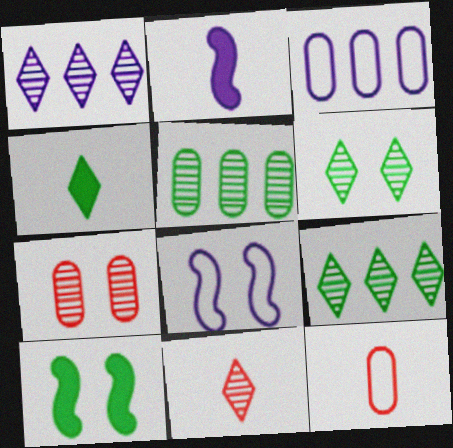[[1, 6, 11], 
[1, 10, 12], 
[3, 10, 11]]